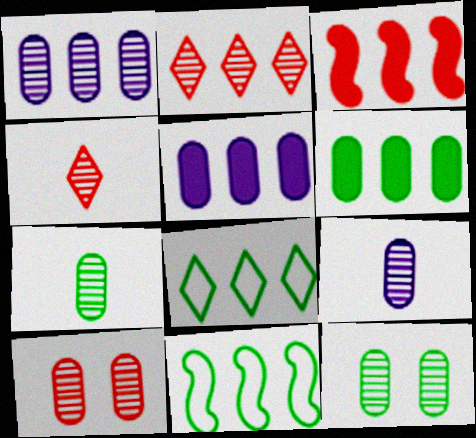[[1, 3, 8], 
[1, 7, 10], 
[2, 5, 11]]